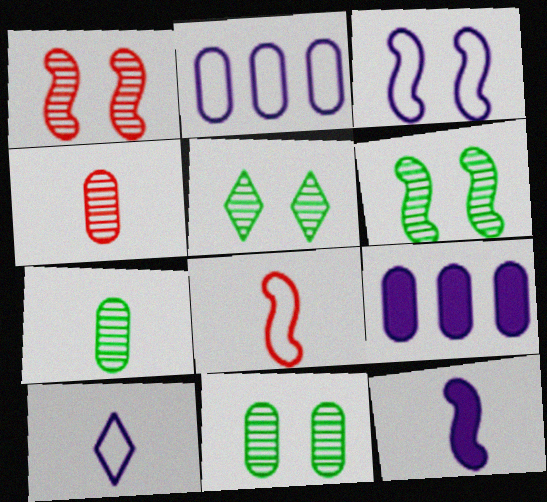[[2, 3, 10], 
[5, 6, 11], 
[5, 8, 9]]